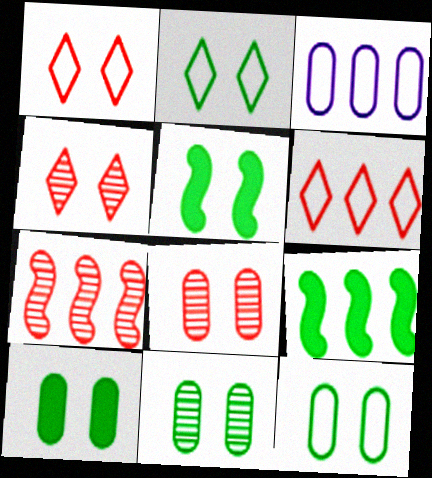[[2, 5, 11], 
[10, 11, 12]]